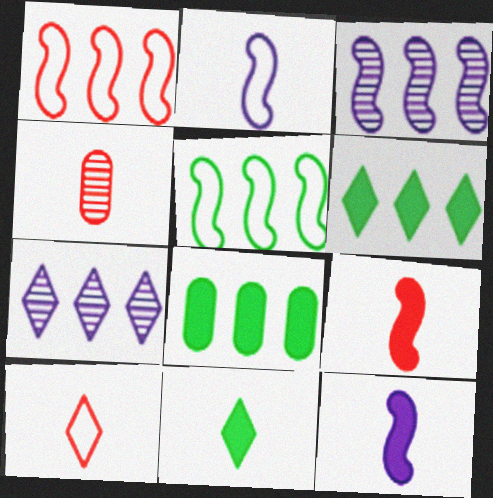[[1, 7, 8], 
[2, 4, 11], 
[4, 9, 10]]